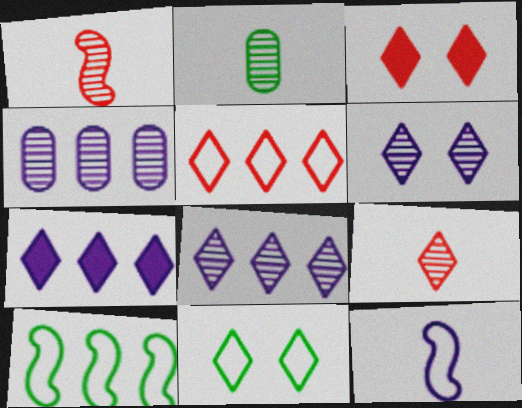[[3, 5, 9], 
[3, 6, 11], 
[7, 9, 11]]